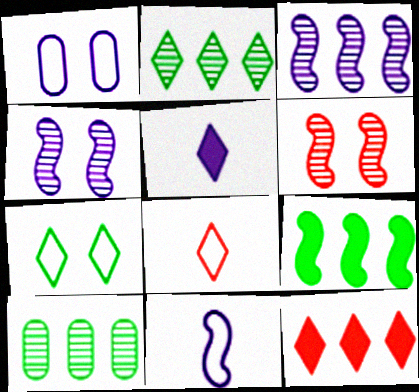[[1, 3, 5], 
[6, 9, 11]]